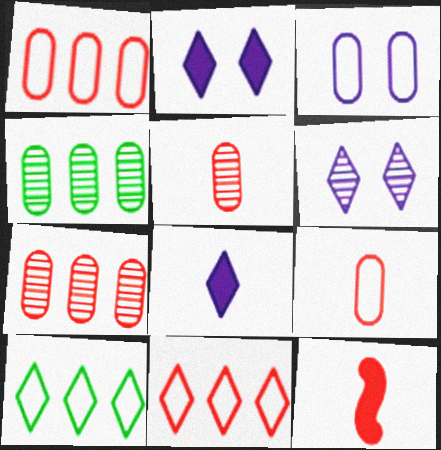[]